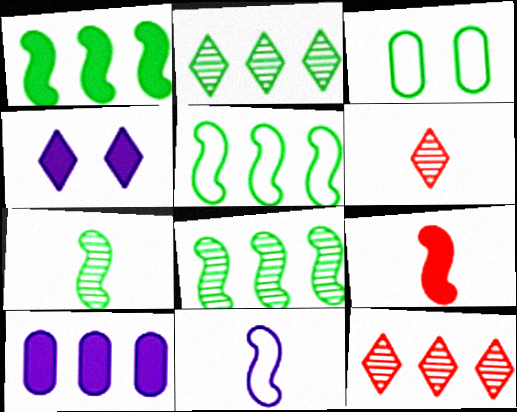[[1, 5, 8], 
[5, 10, 12], 
[7, 9, 11]]